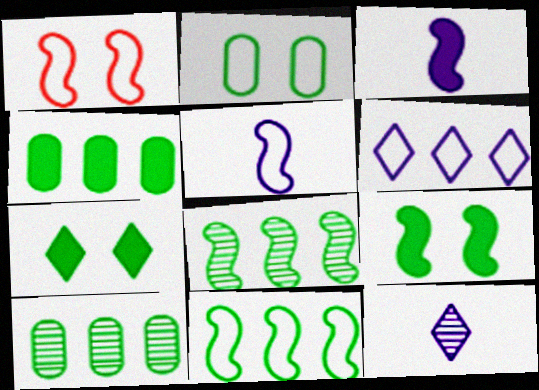[[1, 3, 8], 
[1, 4, 12], 
[1, 5, 11]]